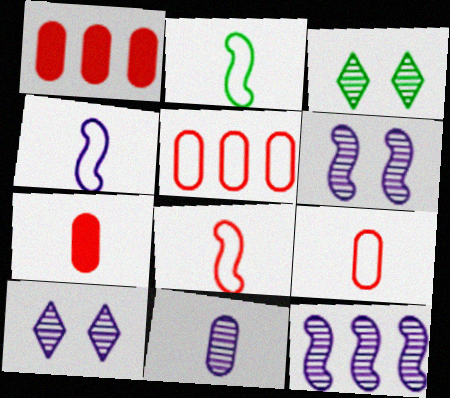[[1, 2, 10], 
[1, 3, 4], 
[2, 4, 8], 
[10, 11, 12]]